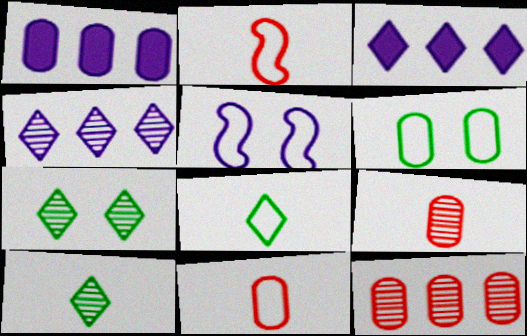[[1, 2, 7], 
[1, 6, 9]]